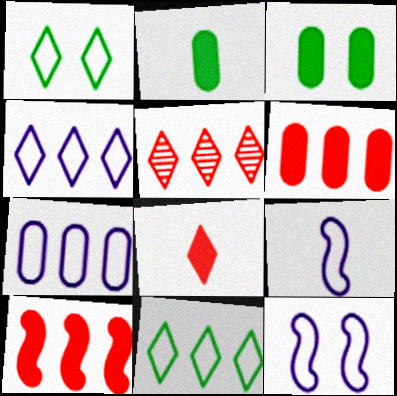[[2, 5, 12], 
[3, 5, 9]]